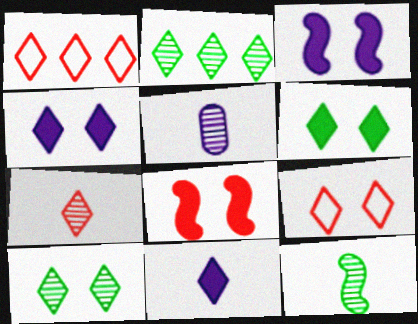[[1, 10, 11], 
[2, 9, 11], 
[4, 9, 10], 
[5, 7, 12]]